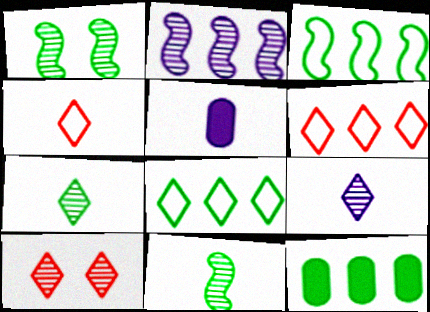[[1, 5, 6], 
[2, 6, 12], 
[3, 5, 10], 
[4, 5, 11]]